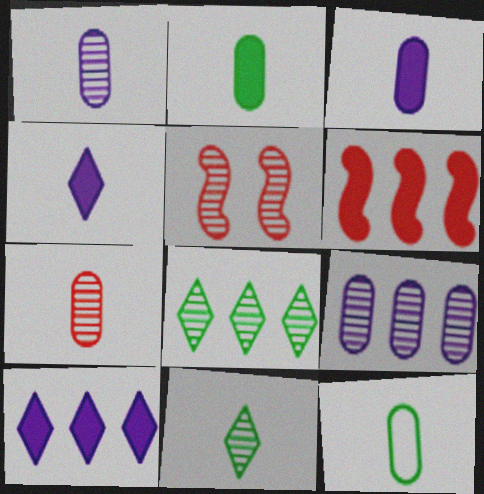[[1, 5, 8], 
[3, 7, 12], 
[5, 9, 11], 
[5, 10, 12]]